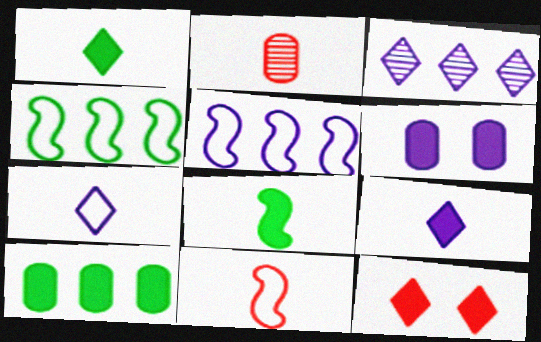[[2, 7, 8]]